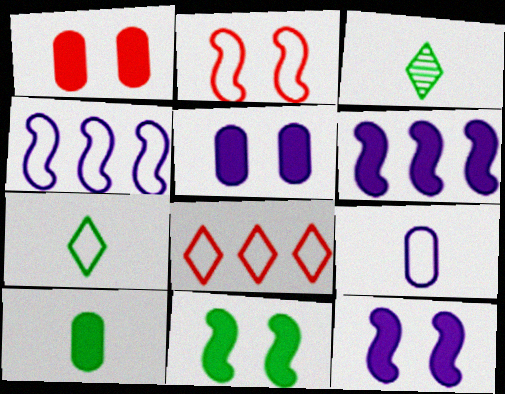[[1, 3, 4]]